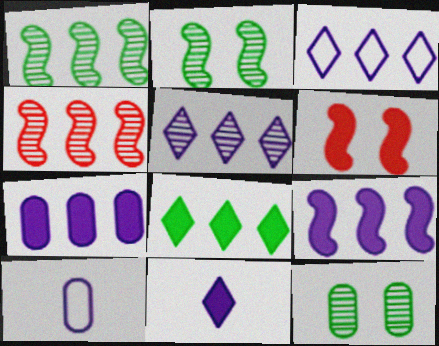[]